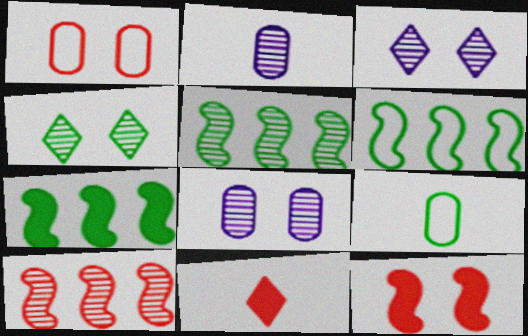[[1, 10, 11], 
[2, 4, 10], 
[4, 7, 9], 
[5, 6, 7], 
[6, 8, 11]]